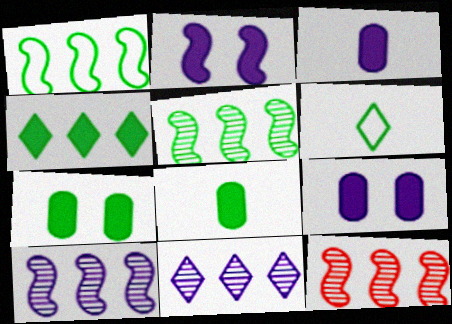[[5, 6, 7], 
[5, 10, 12], 
[6, 9, 12]]